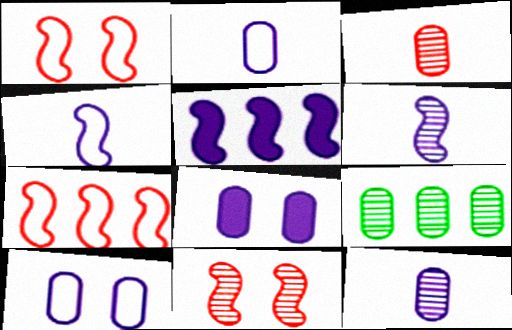[]